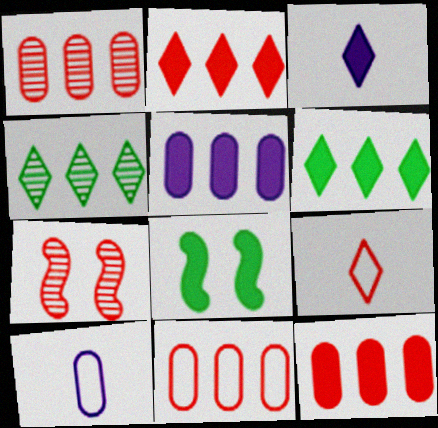[[1, 11, 12], 
[3, 8, 12], 
[6, 7, 10], 
[7, 9, 12]]